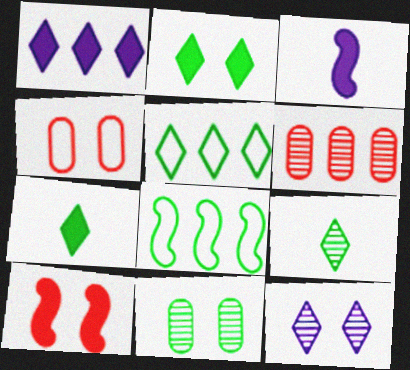[[1, 6, 8], 
[2, 5, 9], 
[7, 8, 11]]